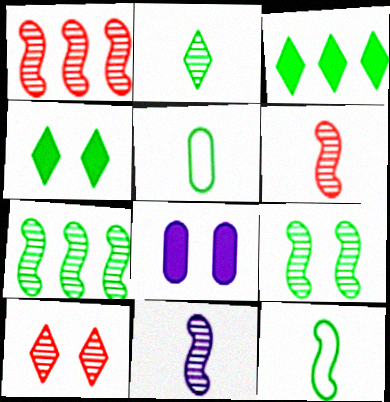[[1, 9, 11], 
[3, 5, 9], 
[4, 5, 7]]